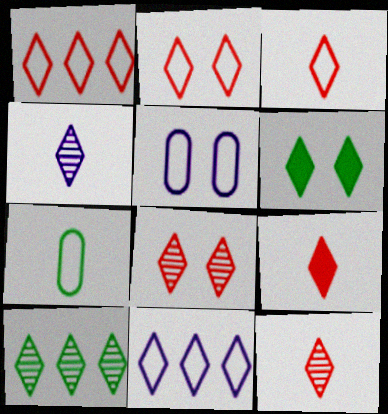[[1, 2, 3], 
[1, 4, 6], 
[1, 8, 9], 
[3, 9, 12], 
[4, 8, 10], 
[6, 11, 12]]